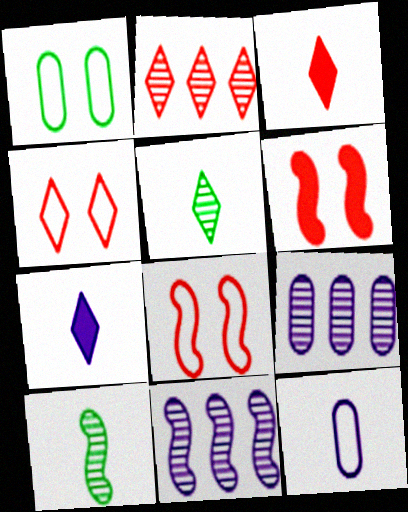[[1, 3, 11], 
[2, 3, 4], 
[3, 10, 12]]